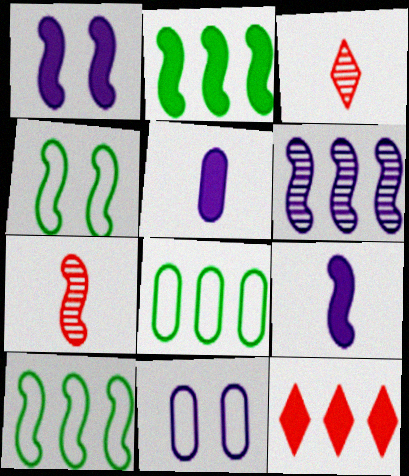[[1, 3, 8], 
[1, 7, 10], 
[2, 3, 11], 
[6, 8, 12]]